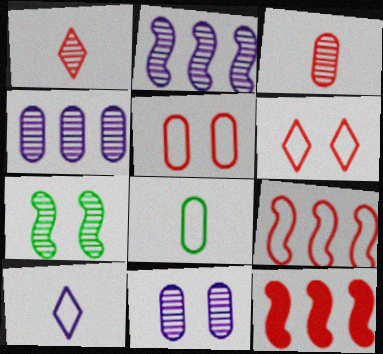[[1, 4, 7], 
[1, 5, 12], 
[3, 6, 12]]